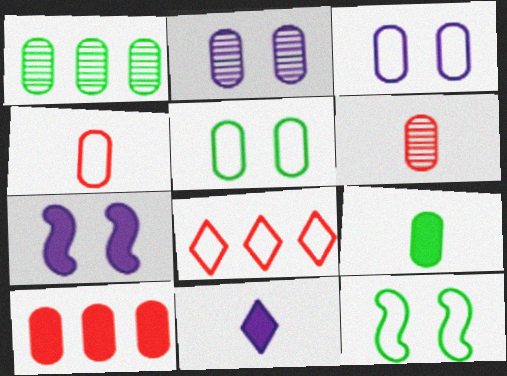[[1, 2, 6], 
[1, 5, 9]]